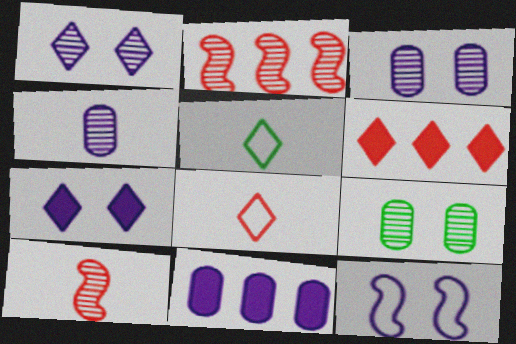[[1, 5, 6], 
[3, 7, 12]]